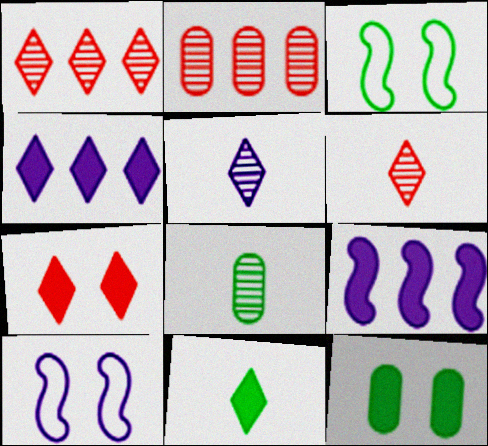[[2, 10, 11], 
[4, 7, 11]]